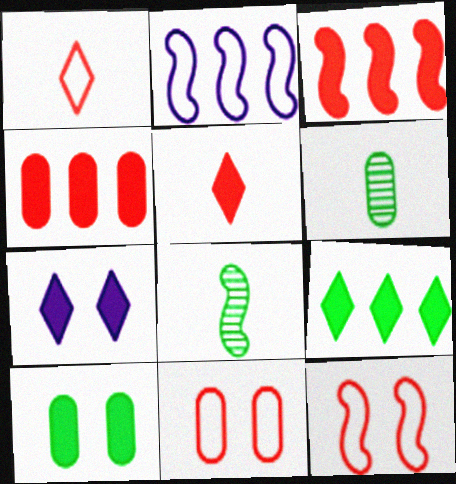[[5, 7, 9]]